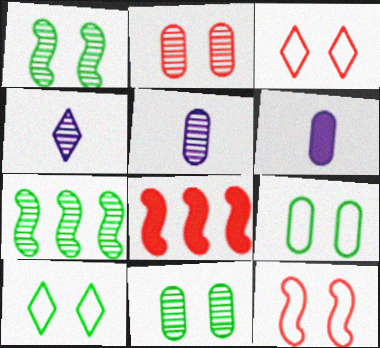[[2, 4, 7], 
[3, 6, 7], 
[4, 8, 9], 
[5, 8, 10]]